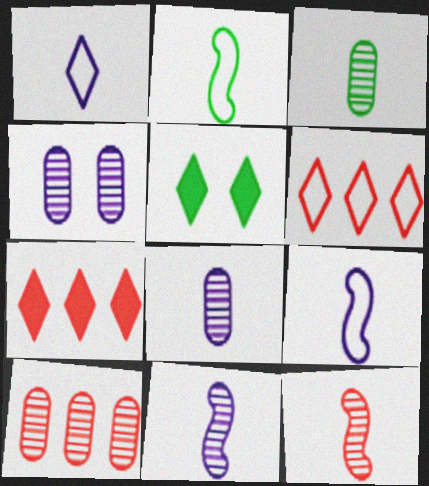[[2, 4, 7], 
[3, 4, 10], 
[5, 9, 10]]